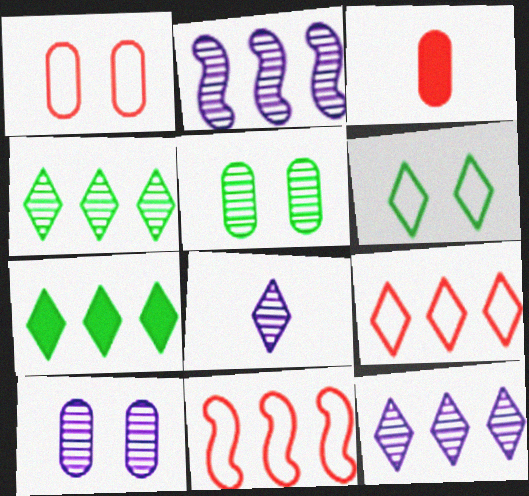[[2, 3, 6], 
[2, 8, 10], 
[7, 9, 12]]